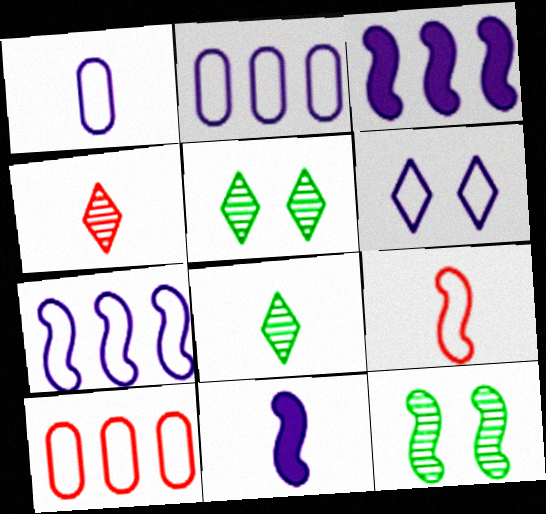[[1, 6, 7], 
[3, 9, 12], 
[5, 10, 11]]